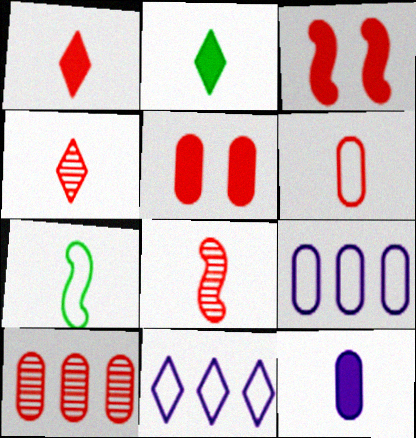[[1, 6, 8], 
[4, 7, 12], 
[5, 6, 10]]